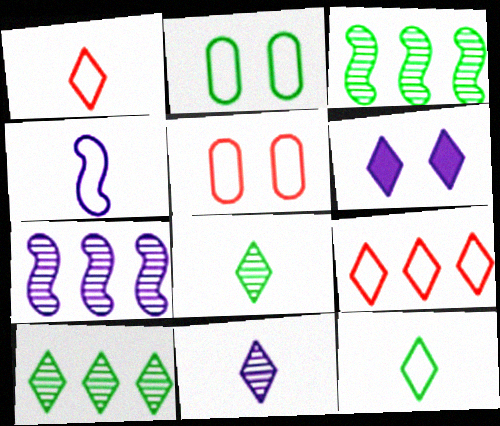[[1, 6, 10], 
[2, 4, 9], 
[6, 8, 9]]